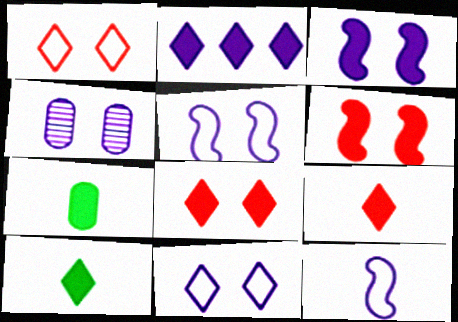[[2, 4, 12], 
[2, 6, 7], 
[2, 8, 10], 
[3, 4, 11]]